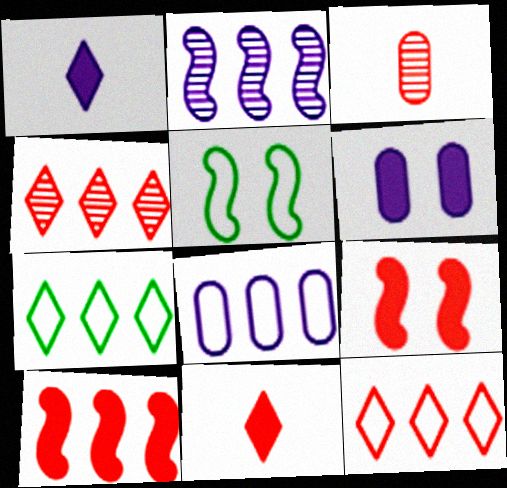[[3, 9, 12]]